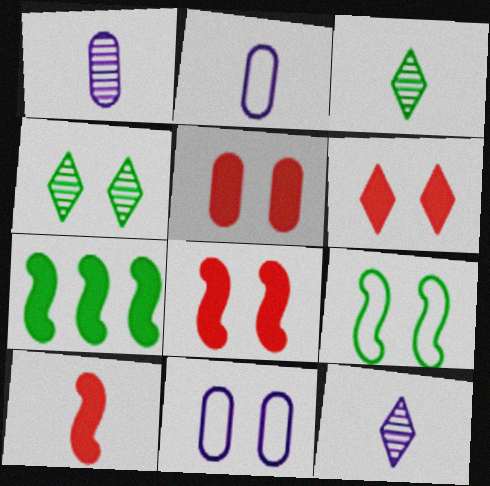[[2, 3, 10], 
[4, 8, 11], 
[5, 6, 8]]